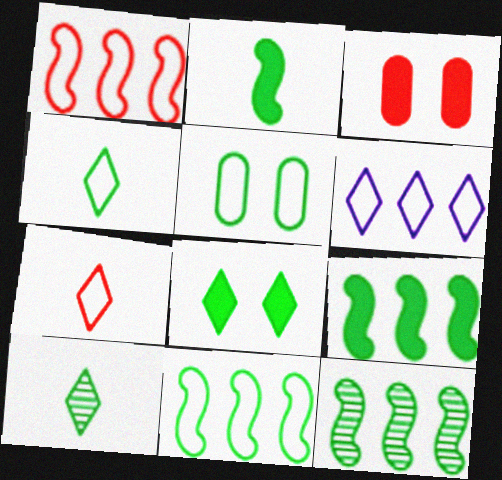[[4, 5, 11], 
[5, 9, 10], 
[9, 11, 12]]